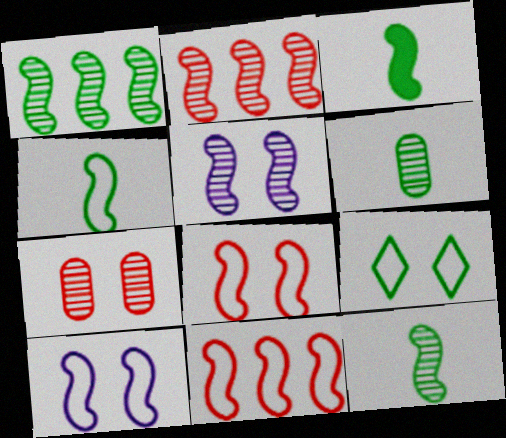[[2, 3, 10], 
[2, 5, 12], 
[3, 4, 12], 
[3, 5, 11], 
[4, 10, 11]]